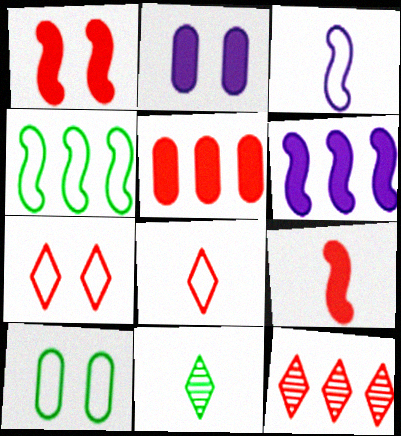[]